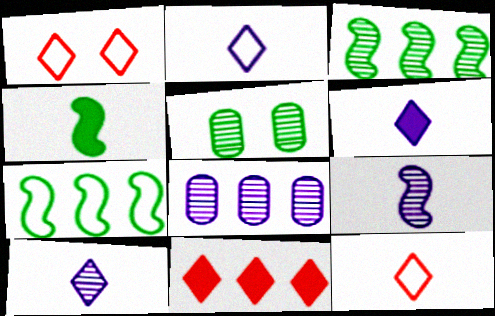[[1, 4, 8], 
[2, 6, 10], 
[7, 8, 11]]